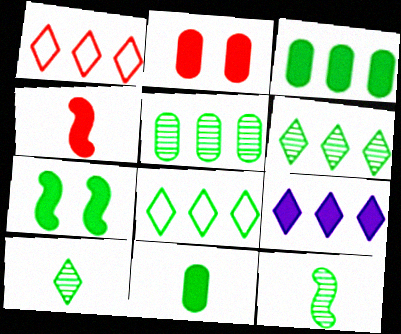[[1, 6, 9]]